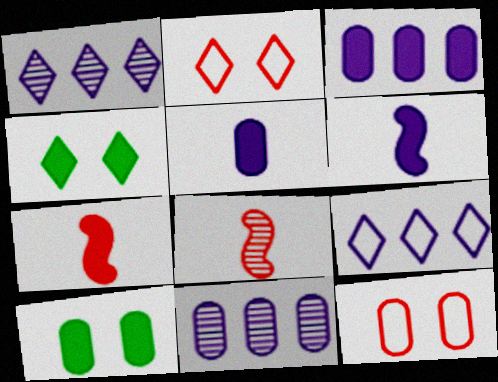[[3, 4, 7], 
[8, 9, 10]]